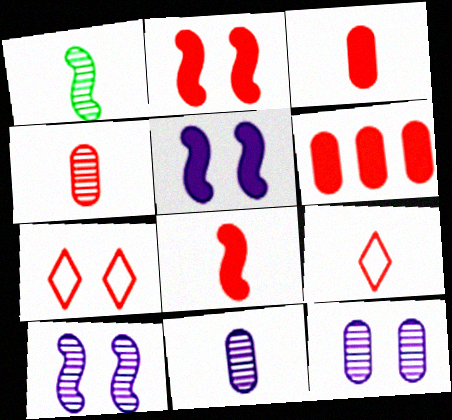[[4, 8, 9]]